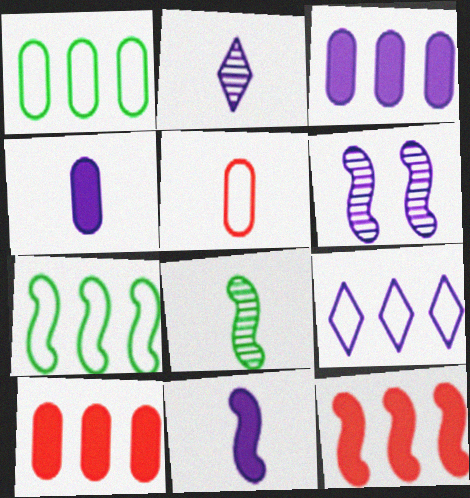[[4, 6, 9]]